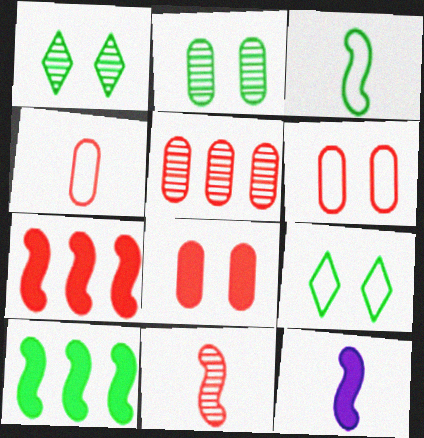[[3, 11, 12], 
[4, 5, 8], 
[5, 9, 12]]